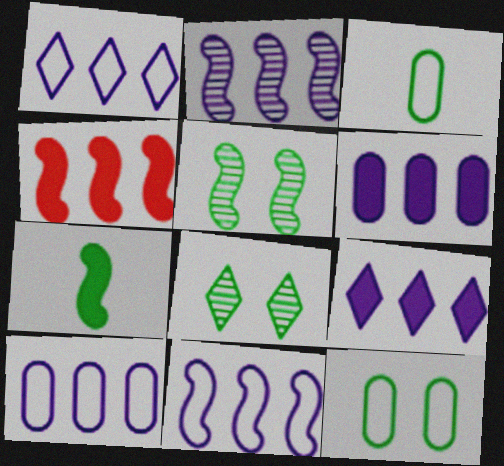[[1, 2, 6], 
[1, 10, 11], 
[2, 9, 10]]